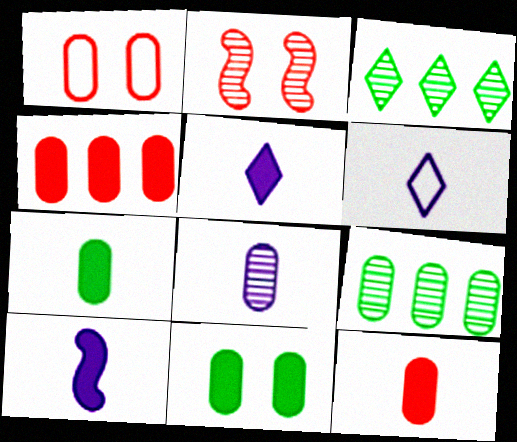[[1, 3, 10], 
[2, 3, 8], 
[6, 8, 10]]